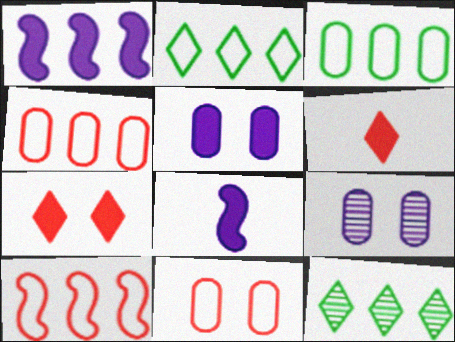[[1, 4, 12], 
[8, 11, 12]]